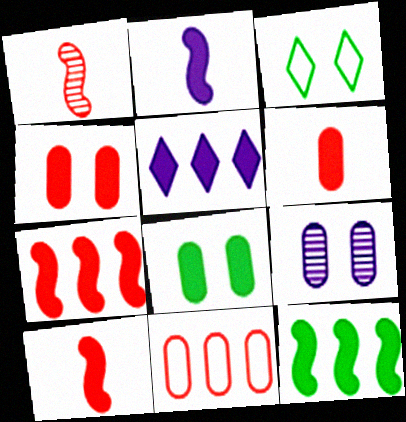[[5, 8, 10]]